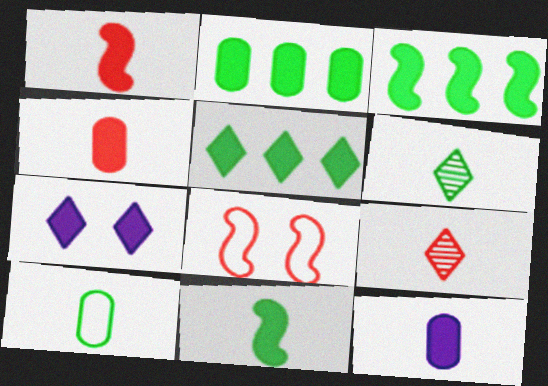[[1, 2, 7], 
[2, 3, 5], 
[3, 4, 7], 
[6, 10, 11]]